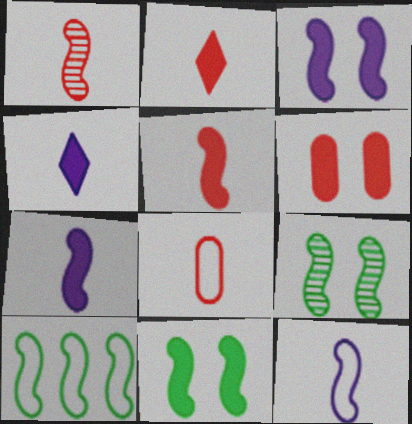[[1, 2, 8], 
[1, 3, 10]]